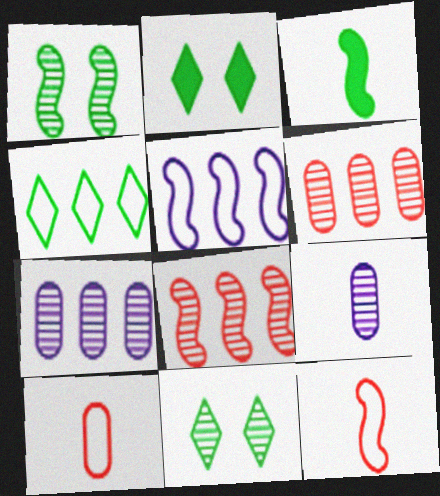[[2, 7, 12], 
[8, 9, 11]]